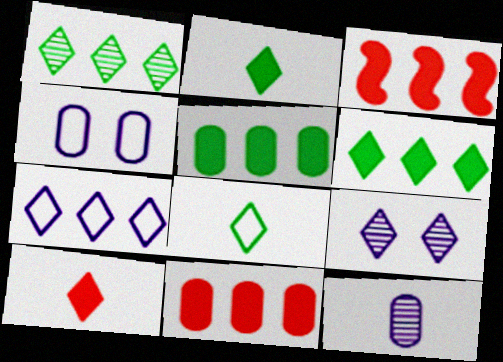[]